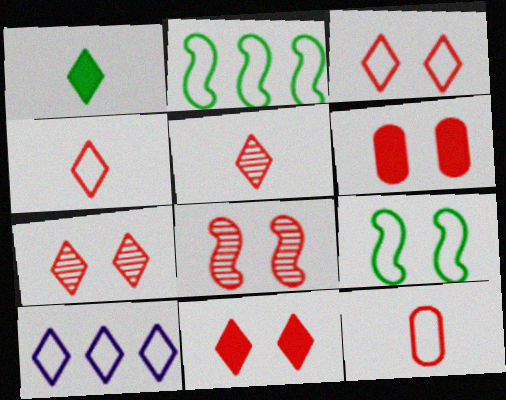[[1, 7, 10], 
[3, 6, 8], 
[3, 7, 11], 
[9, 10, 12]]